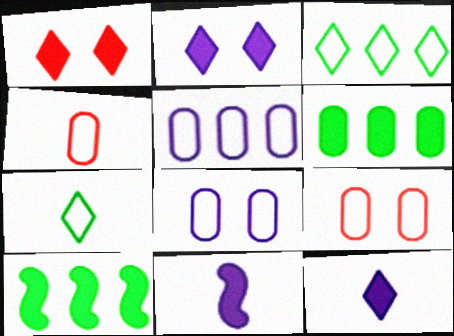[[1, 6, 11]]